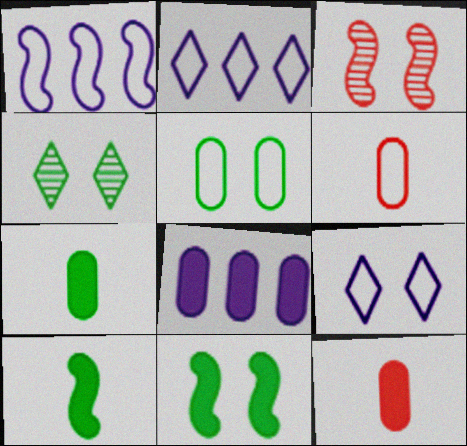[[1, 3, 10], 
[1, 4, 12], 
[2, 3, 7], 
[4, 5, 11]]